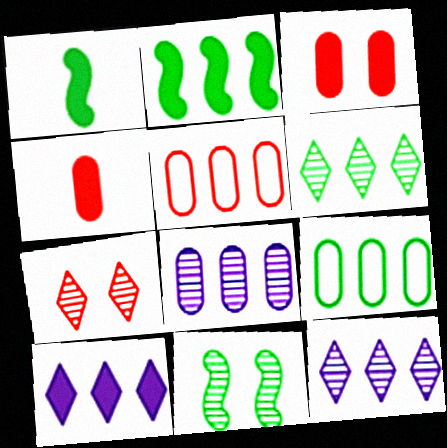[[1, 3, 10], 
[2, 5, 12], 
[2, 6, 9]]